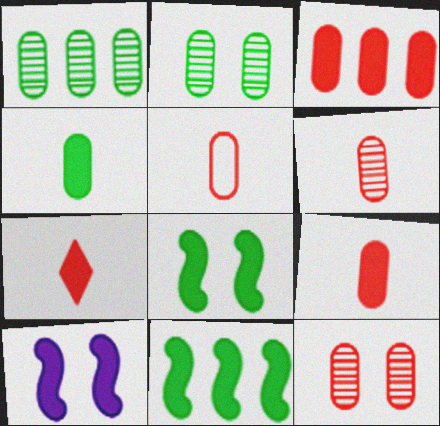[[3, 5, 12], 
[5, 6, 9]]